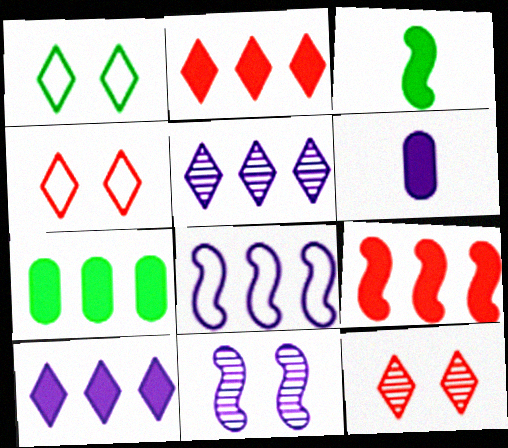[[7, 9, 10]]